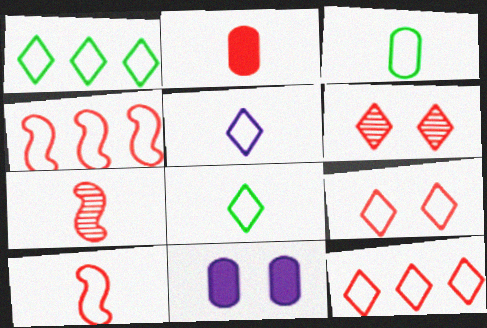[[1, 5, 9], 
[1, 7, 11], 
[2, 4, 6], 
[3, 5, 10]]